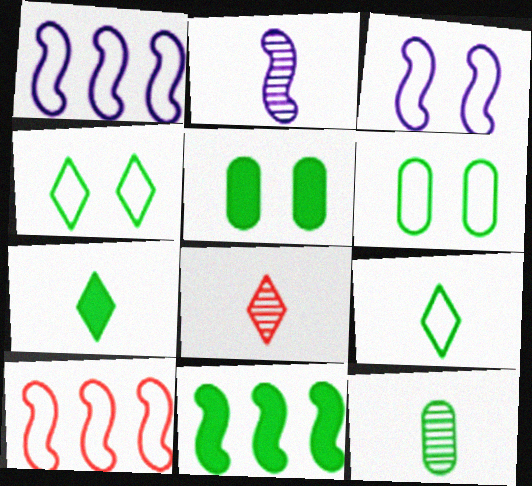[[1, 5, 8], 
[2, 8, 12], 
[4, 11, 12], 
[5, 7, 11]]